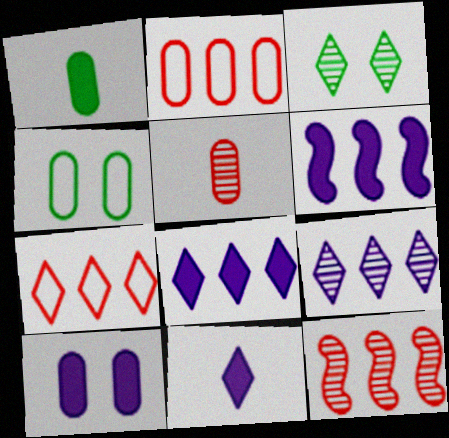[[3, 7, 11], 
[4, 11, 12], 
[6, 10, 11]]